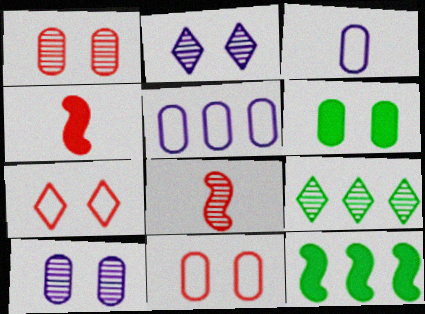[[6, 10, 11], 
[8, 9, 10]]